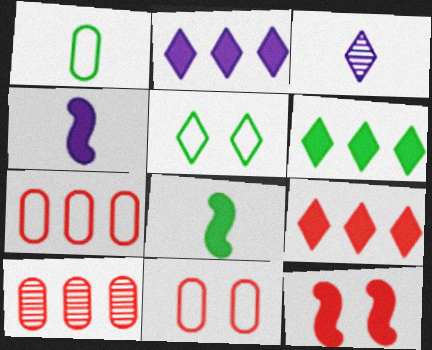[[2, 6, 9], 
[3, 5, 9], 
[4, 5, 10]]